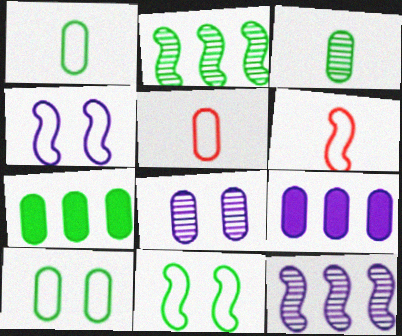[[3, 7, 10], 
[5, 7, 8]]